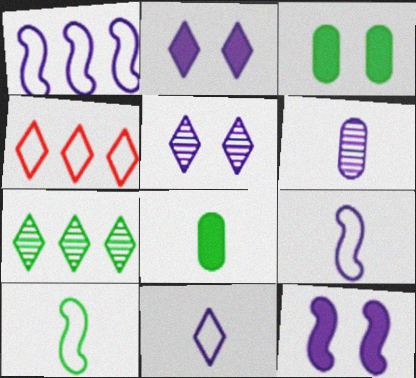[[1, 2, 6], 
[3, 7, 10]]